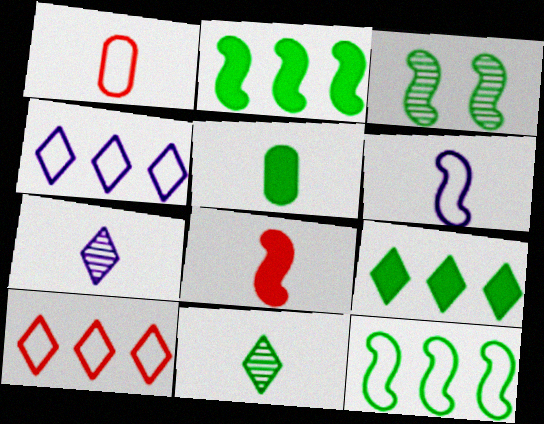[]